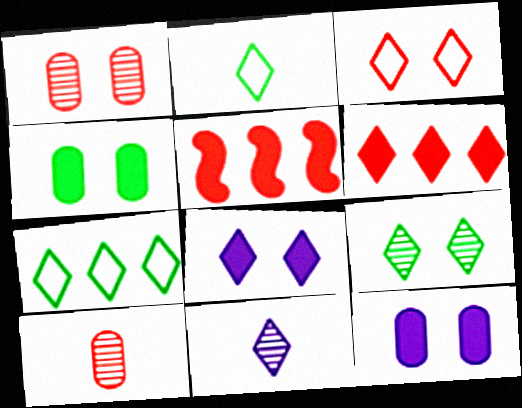[[3, 5, 10], 
[3, 8, 9]]